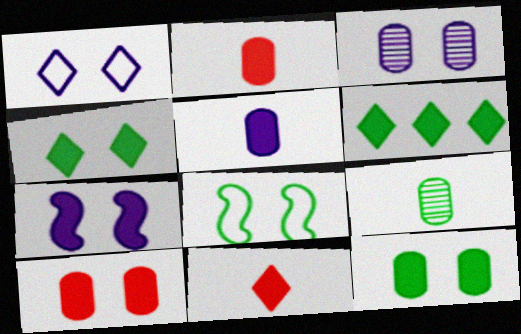[[1, 3, 7], 
[2, 6, 7], 
[4, 7, 10], 
[6, 8, 9]]